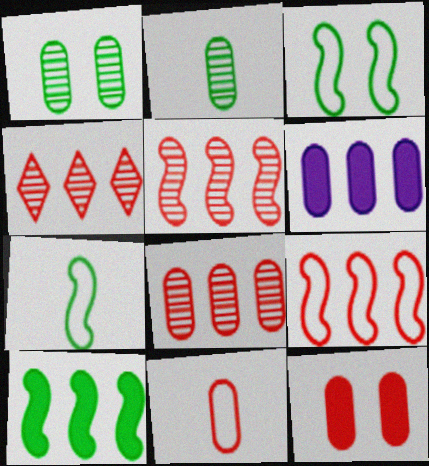[[1, 6, 11], 
[4, 5, 8], 
[8, 11, 12]]